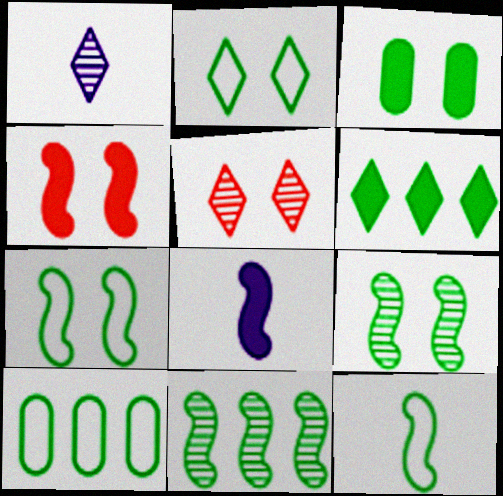[[1, 4, 10], 
[2, 3, 9], 
[2, 10, 12], 
[5, 8, 10], 
[6, 10, 11]]